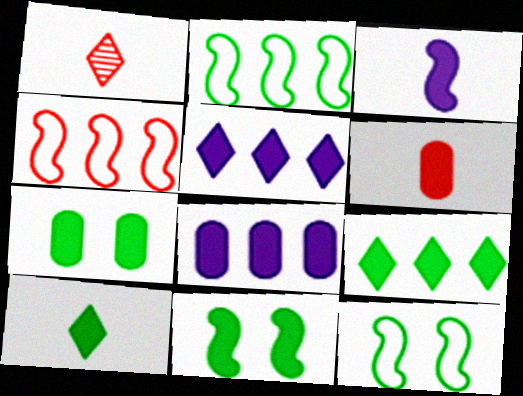[[1, 8, 12], 
[3, 6, 10], 
[5, 6, 11], 
[6, 7, 8]]